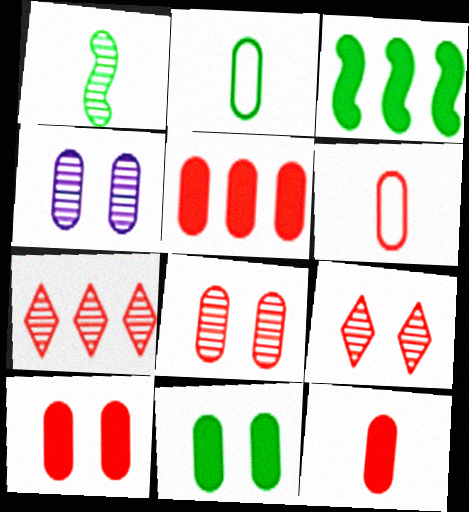[[1, 4, 7], 
[2, 4, 5], 
[5, 6, 8], 
[5, 10, 12]]